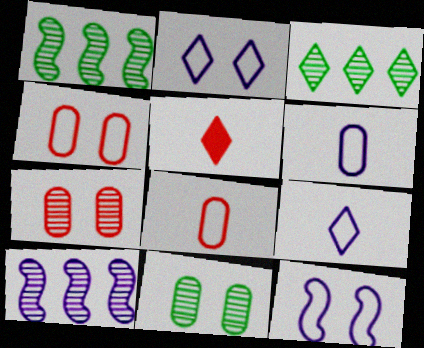[[2, 3, 5]]